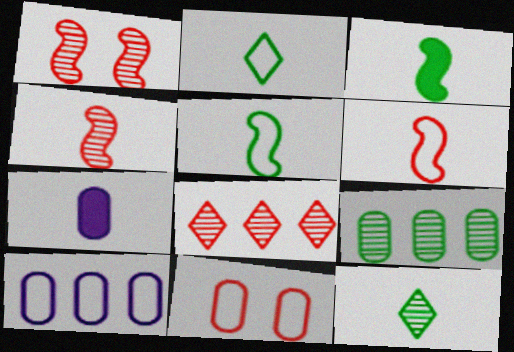[[2, 4, 7], 
[6, 7, 12], 
[7, 9, 11]]